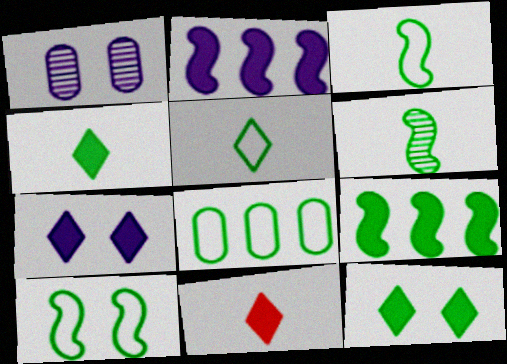[[5, 8, 10], 
[6, 8, 12], 
[6, 9, 10]]